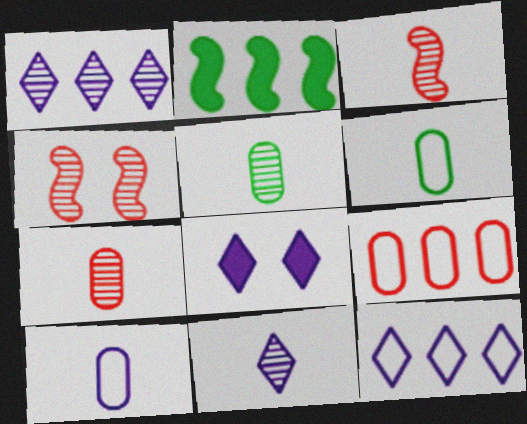[[1, 2, 9], 
[1, 4, 5], 
[3, 5, 11], 
[8, 11, 12]]